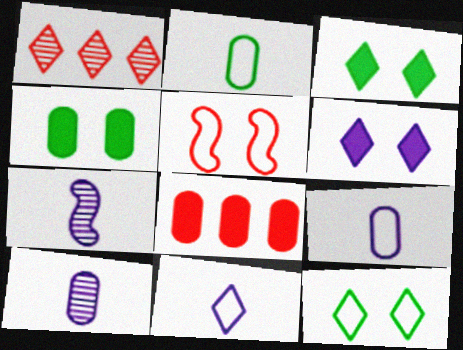[[1, 3, 11], 
[7, 8, 12]]